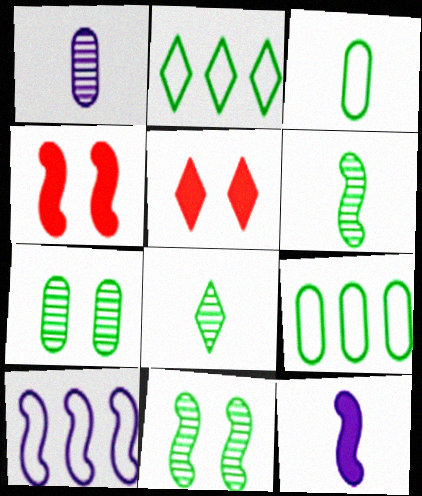[[1, 2, 4], 
[4, 6, 10]]